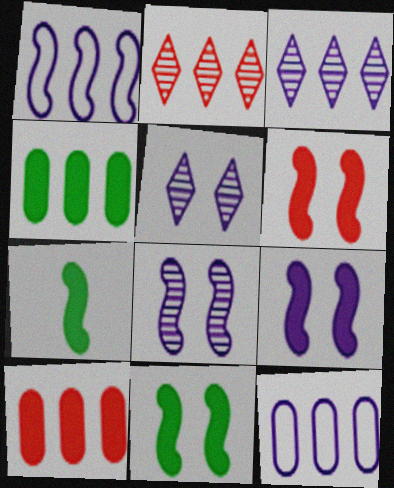[[1, 2, 4], 
[6, 9, 11]]